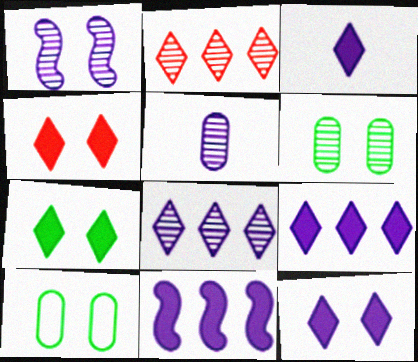[[1, 4, 10], 
[1, 5, 8], 
[3, 9, 12], 
[4, 7, 12]]